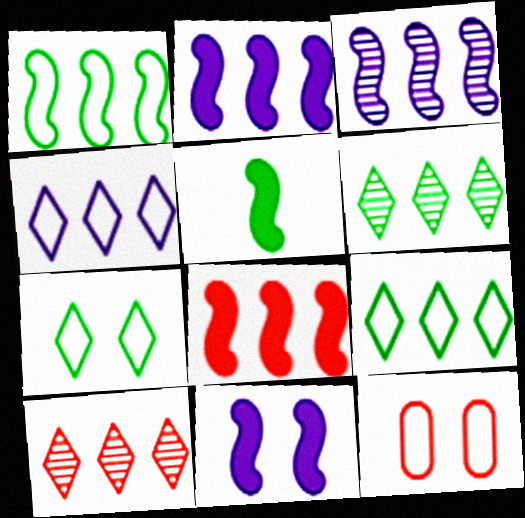[[1, 3, 8], 
[5, 8, 11]]